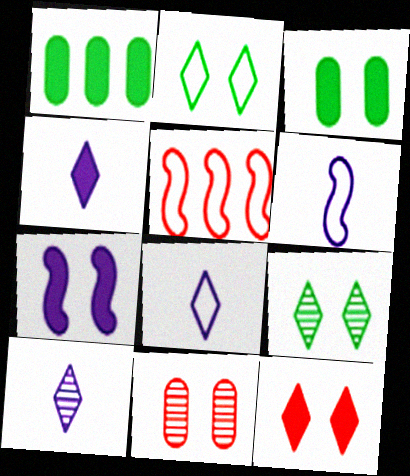[[2, 7, 11], 
[3, 5, 10], 
[3, 7, 12], 
[4, 8, 10]]